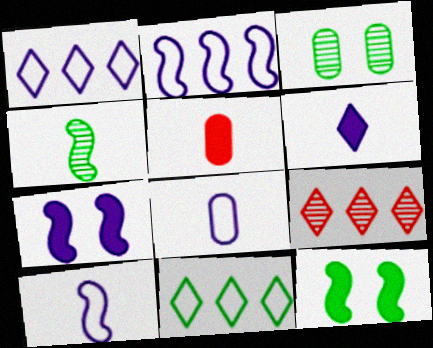[[8, 9, 12]]